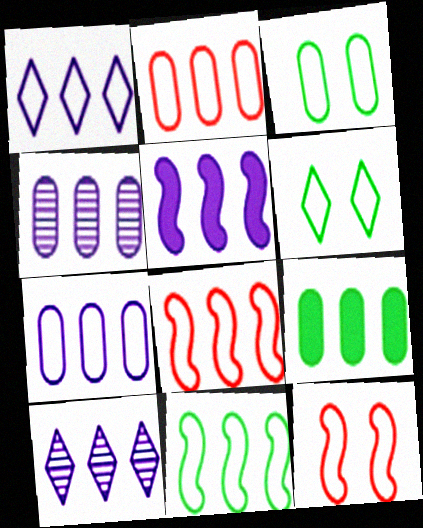[[1, 2, 11], 
[1, 4, 5], 
[2, 4, 9], 
[5, 7, 10], 
[8, 9, 10]]